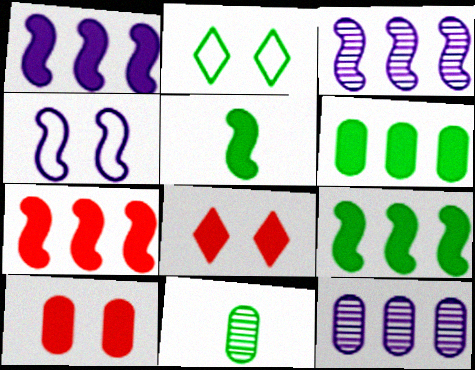[[1, 7, 9], 
[2, 9, 11]]